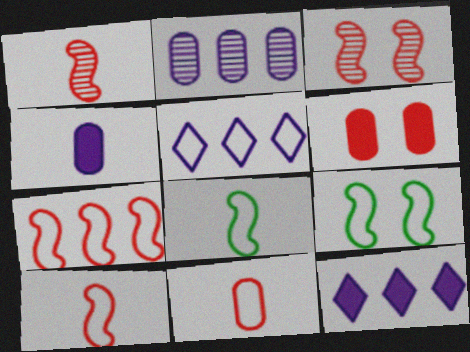[[5, 9, 11]]